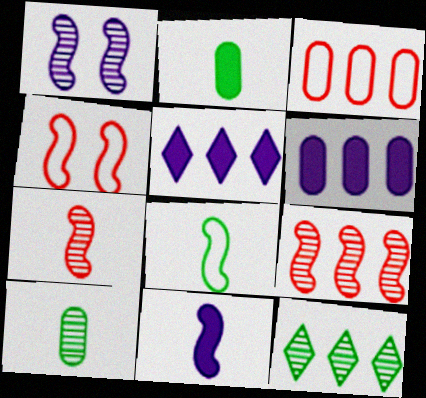[[4, 5, 10], 
[7, 8, 11]]